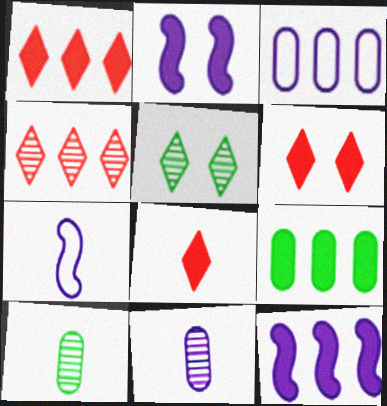[[1, 6, 8], 
[1, 9, 12], 
[2, 8, 9], 
[7, 8, 10]]